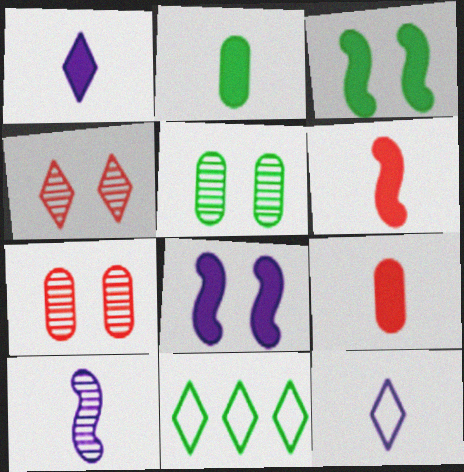[[1, 2, 6], 
[1, 4, 11]]